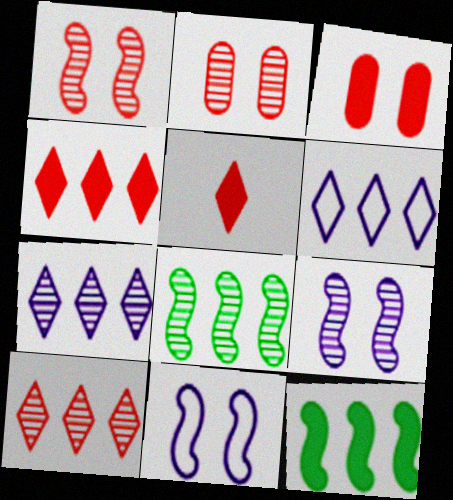[]